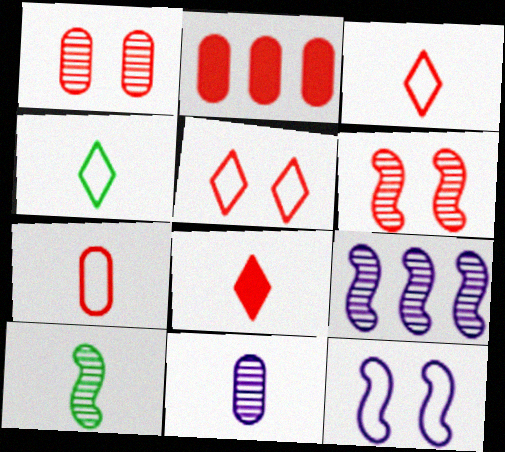[[1, 2, 7], 
[2, 3, 6], 
[6, 9, 10]]